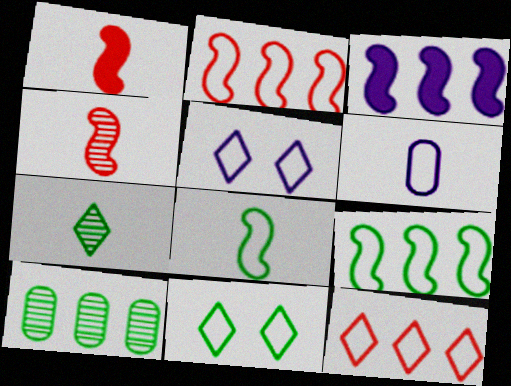[[1, 5, 10], 
[1, 6, 7], 
[2, 6, 11], 
[3, 10, 12]]